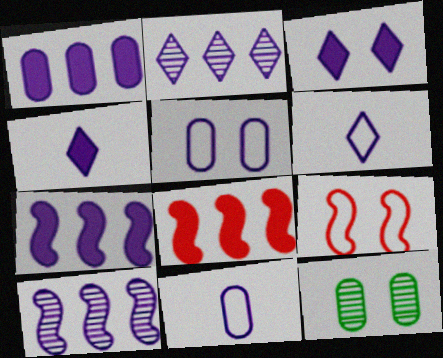[[2, 3, 6], 
[3, 9, 12], 
[3, 10, 11], 
[4, 5, 10], 
[6, 8, 12]]